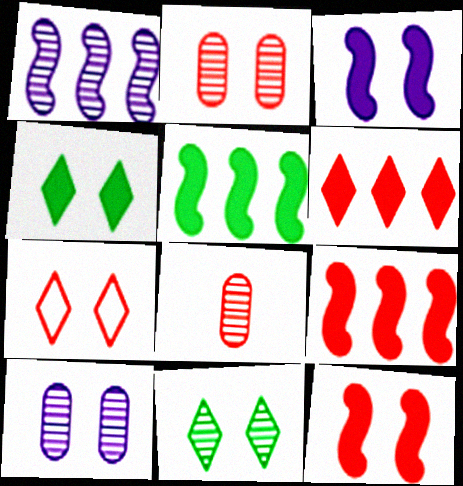[[1, 8, 11], 
[2, 7, 12], 
[7, 8, 9]]